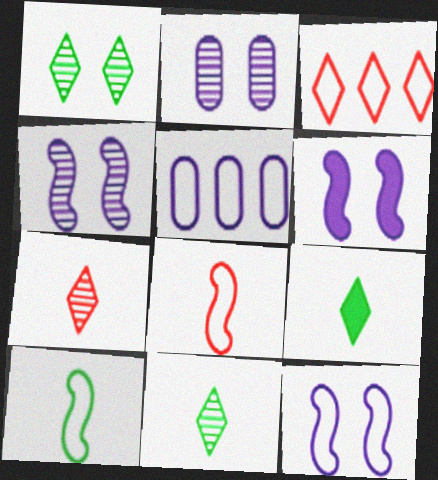[[4, 6, 12]]